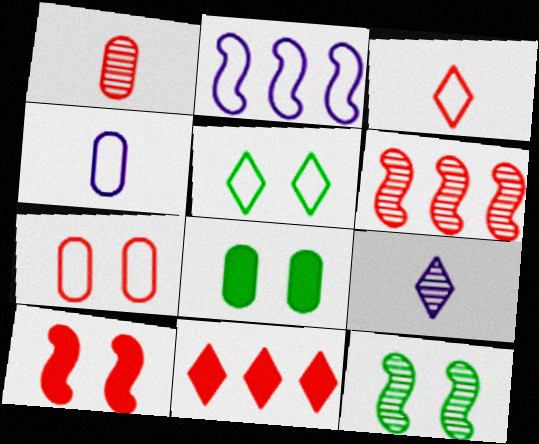[[4, 11, 12], 
[5, 8, 12], 
[5, 9, 11]]